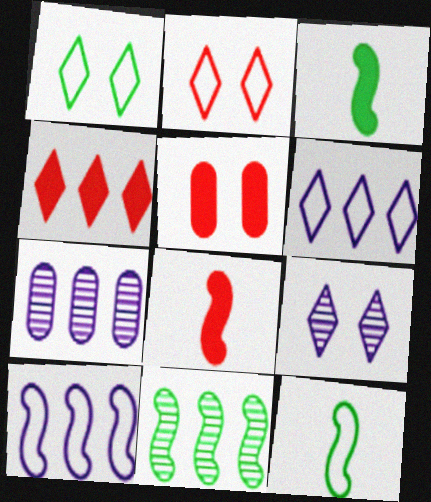[[1, 7, 8], 
[2, 3, 7], 
[4, 5, 8]]